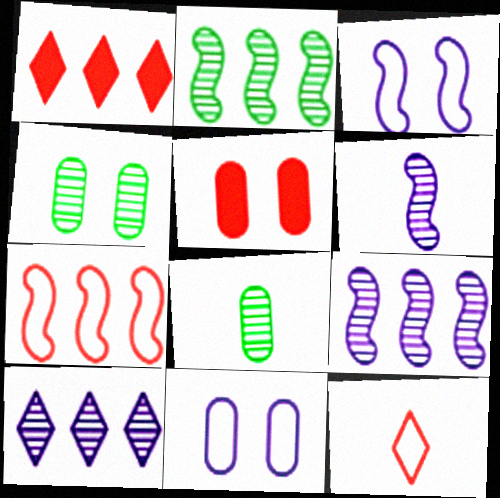[[1, 3, 8], 
[4, 5, 11]]